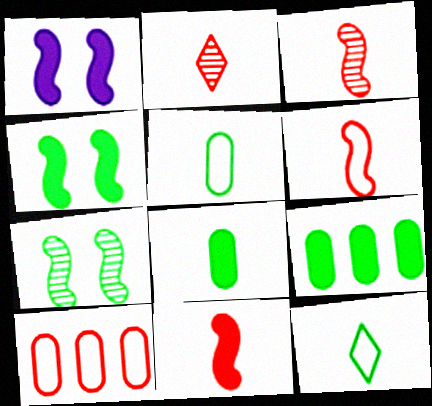[[3, 6, 11], 
[7, 9, 12]]